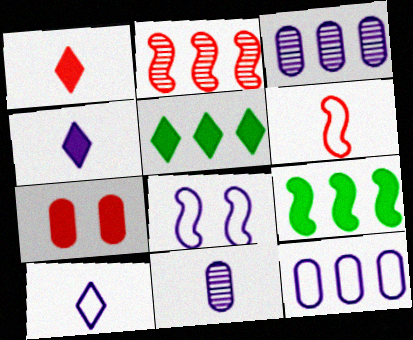[[2, 5, 12], 
[3, 4, 8], 
[4, 7, 9], 
[8, 10, 12]]